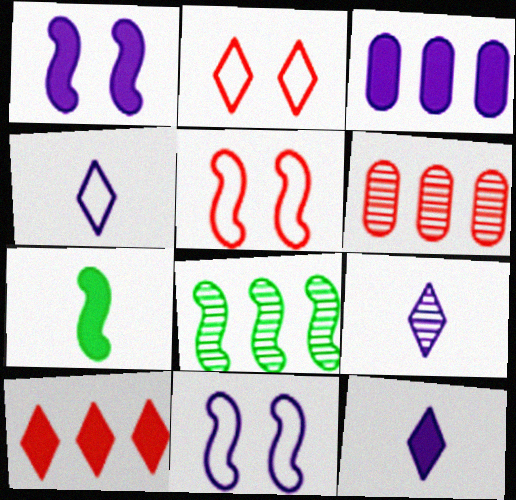[[1, 3, 12], 
[3, 9, 11], 
[4, 9, 12]]